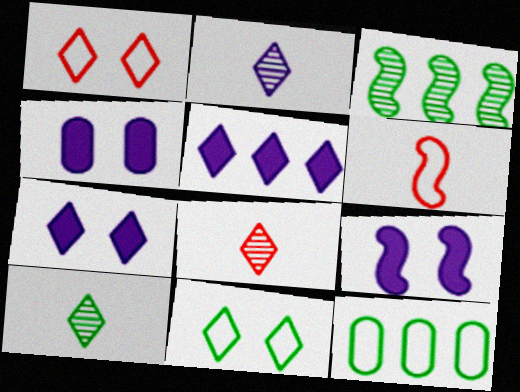[[1, 5, 10], 
[2, 8, 10], 
[3, 6, 9], 
[4, 7, 9], 
[5, 8, 11], 
[8, 9, 12]]